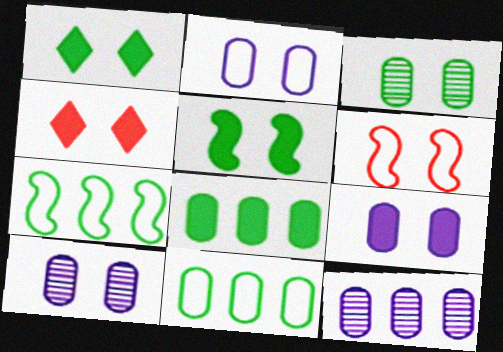[[1, 6, 10], 
[2, 9, 10], 
[4, 5, 9]]